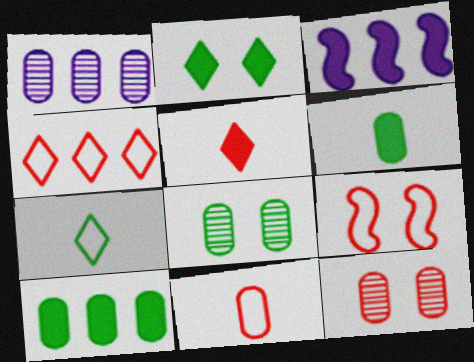[[3, 7, 12], 
[4, 9, 11]]